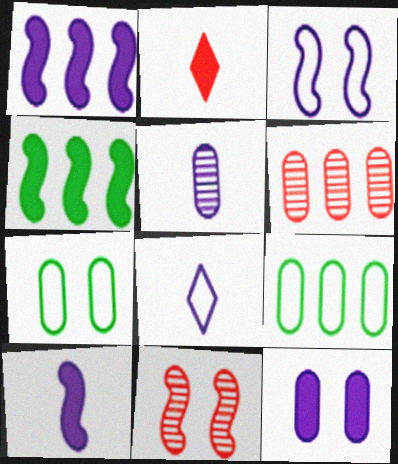[[2, 4, 12], 
[5, 8, 10]]